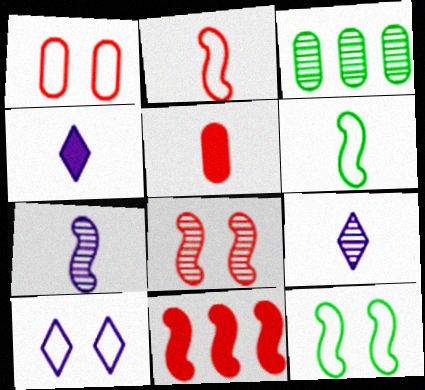[[1, 10, 12], 
[2, 8, 11], 
[3, 8, 9], 
[5, 6, 9], 
[7, 11, 12]]